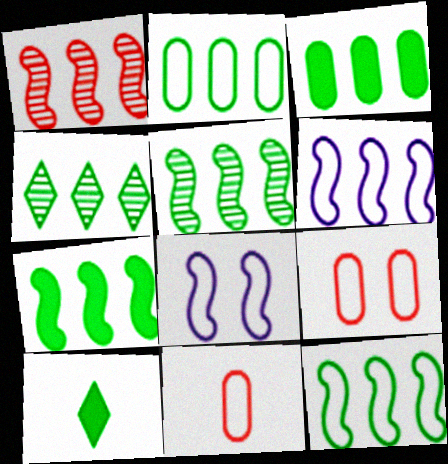[[1, 6, 7], 
[2, 4, 7], 
[3, 4, 12], 
[5, 7, 12]]